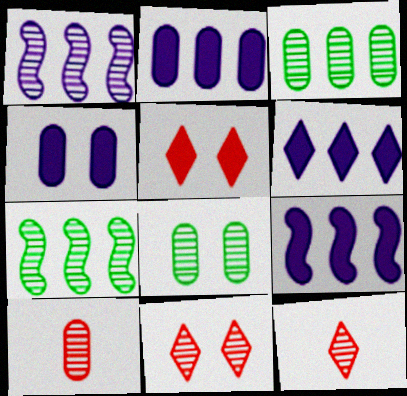[[1, 8, 12], 
[2, 6, 9]]